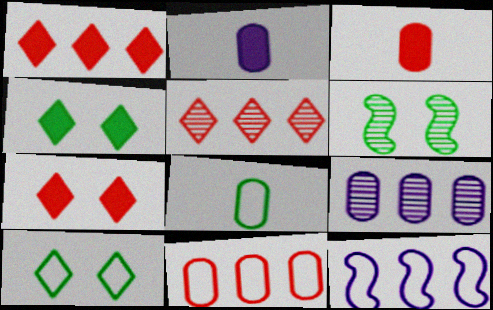[]